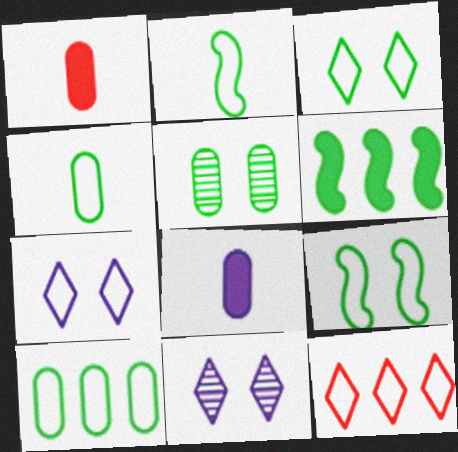[[2, 3, 10]]